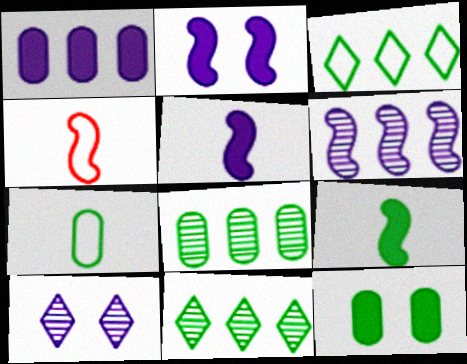[[7, 8, 12]]